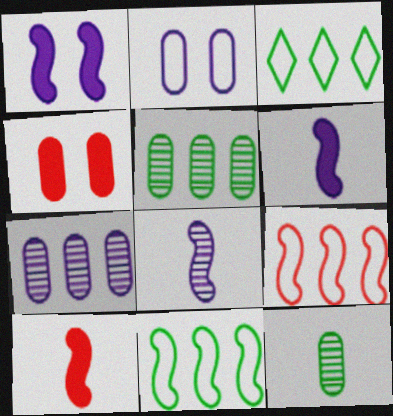[[3, 4, 8]]